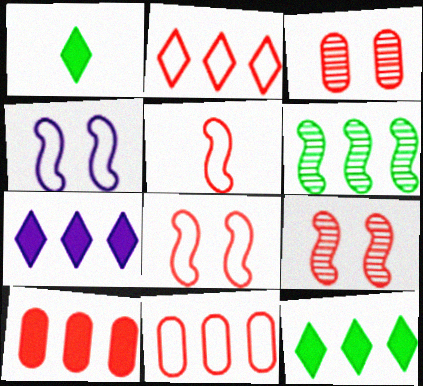[[6, 7, 11]]